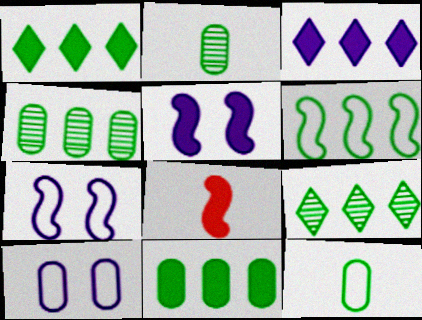[[1, 4, 6], 
[6, 9, 11], 
[8, 9, 10]]